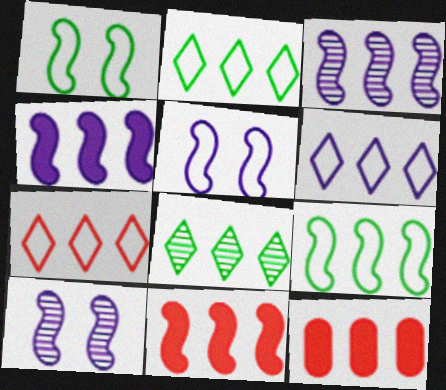[[2, 3, 12], 
[2, 6, 7], 
[3, 9, 11]]